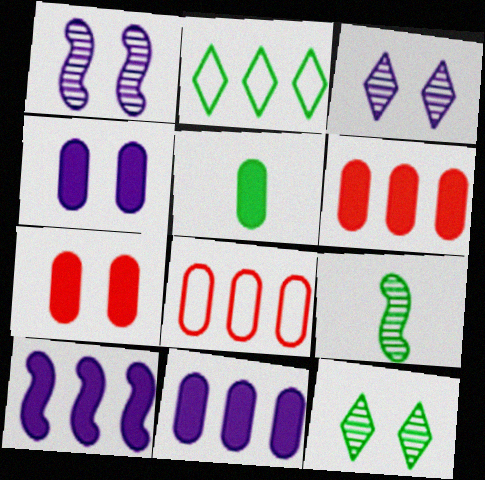[[4, 5, 6], 
[5, 7, 11]]